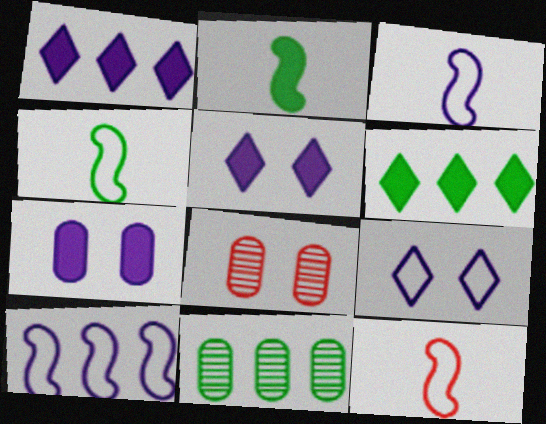[[1, 4, 8], 
[3, 4, 12], 
[3, 6, 8], 
[5, 11, 12]]